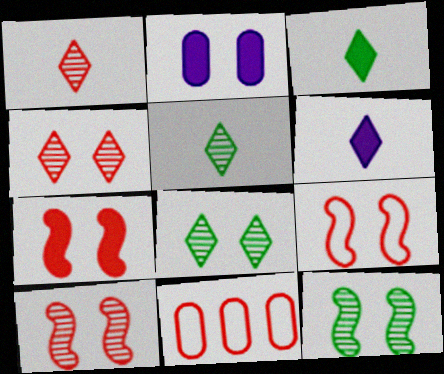[[1, 7, 11], 
[2, 8, 9], 
[6, 11, 12], 
[7, 9, 10]]